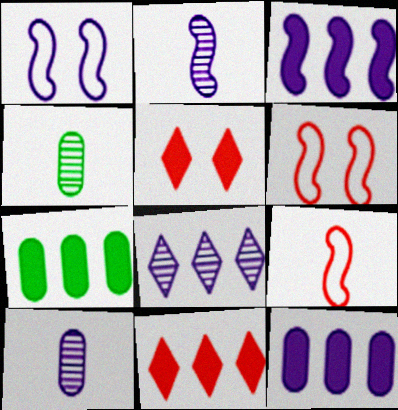[[1, 2, 3], 
[1, 4, 11], 
[3, 7, 11]]